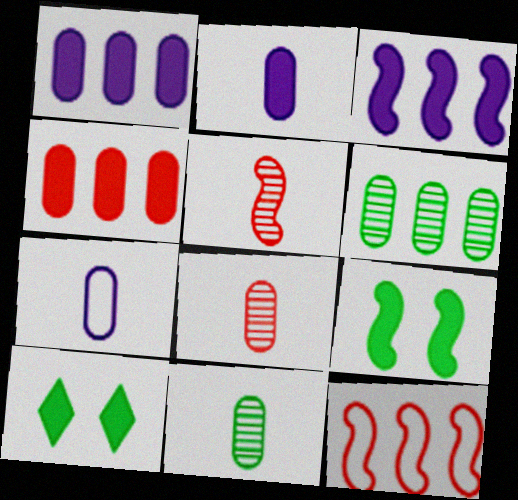[]